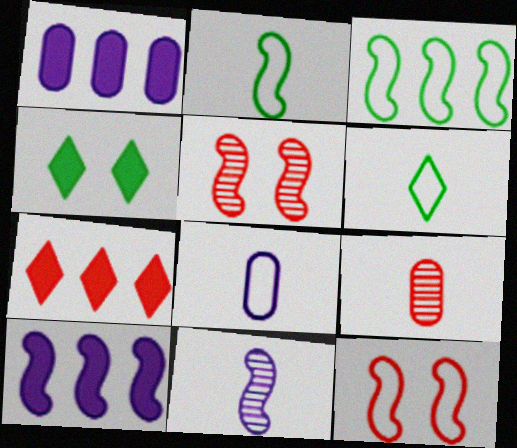[[1, 5, 6], 
[2, 5, 10], 
[7, 9, 12]]